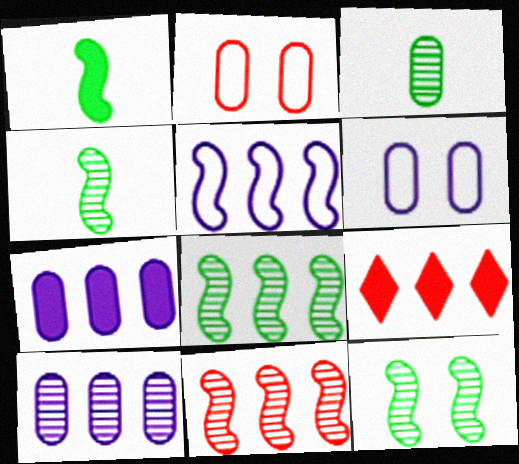[[2, 3, 7], 
[4, 6, 9], 
[4, 8, 12]]